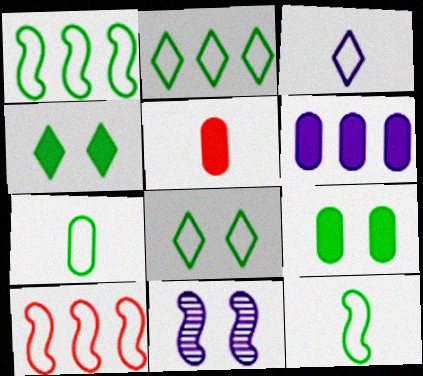[[1, 7, 8], 
[2, 5, 11], 
[3, 6, 11], 
[5, 6, 9]]